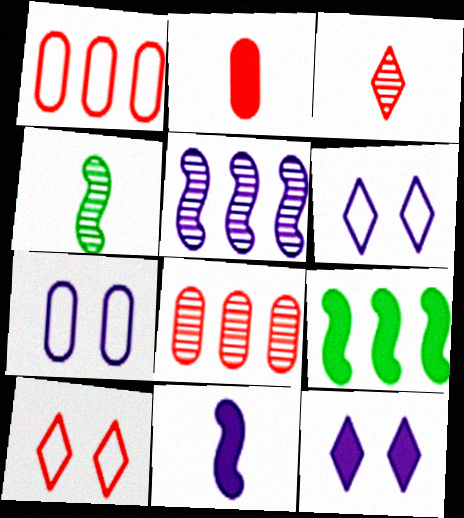[[1, 4, 12], 
[2, 9, 12], 
[3, 7, 9]]